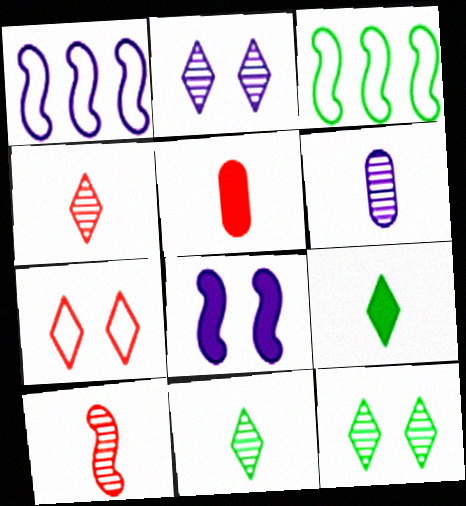[[1, 5, 12], 
[2, 3, 5], 
[3, 8, 10], 
[6, 10, 11]]